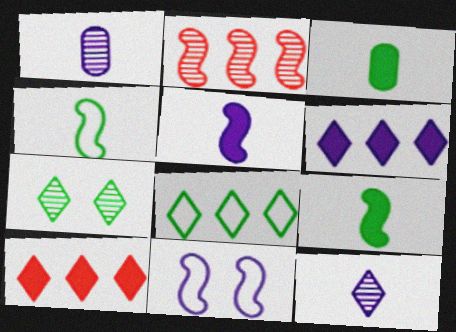[[1, 2, 7], 
[1, 6, 11], 
[2, 9, 11]]